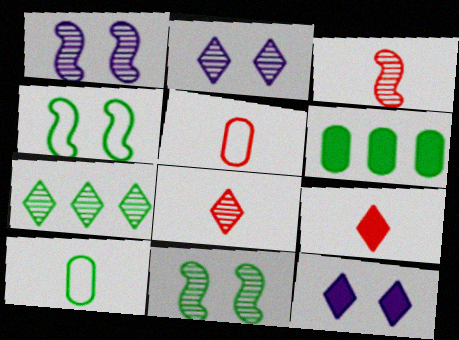[[2, 7, 8], 
[3, 5, 9]]